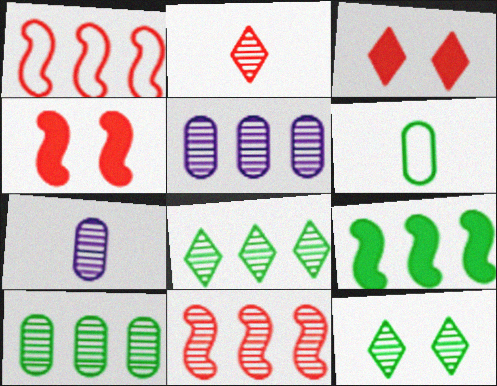[[5, 8, 11], 
[6, 9, 12], 
[7, 11, 12]]